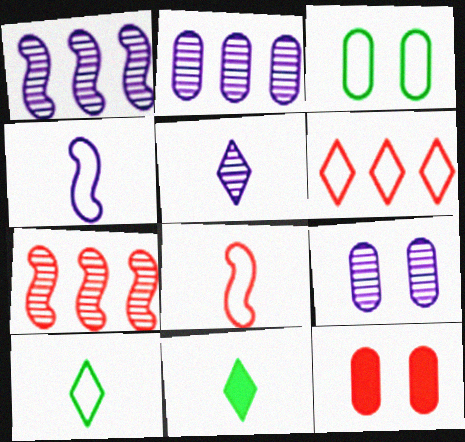[[1, 5, 9], 
[1, 10, 12], 
[3, 4, 6], 
[3, 9, 12]]